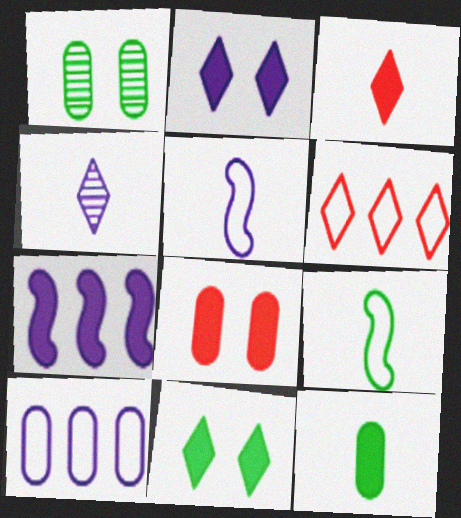[[4, 6, 11]]